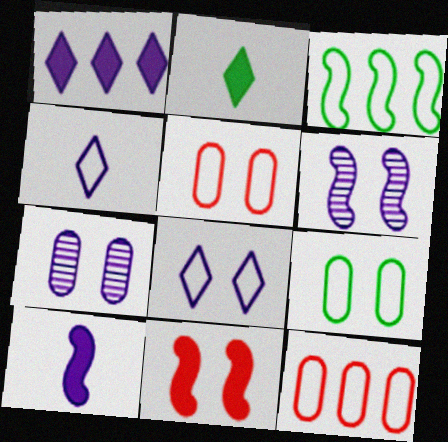[[2, 6, 12], 
[3, 4, 5]]